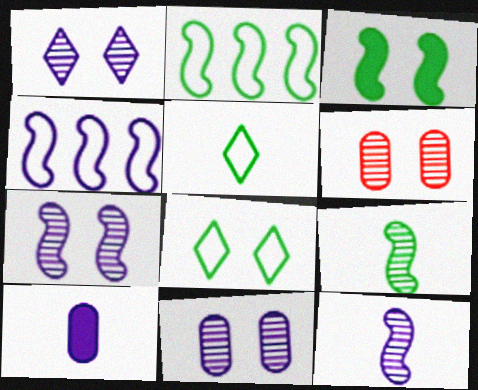[[1, 4, 10], 
[1, 7, 11], 
[2, 3, 9]]